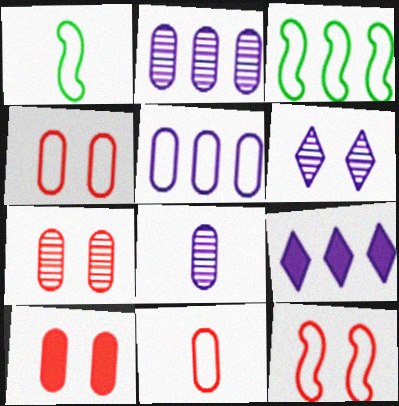[[1, 7, 9], 
[4, 7, 10]]